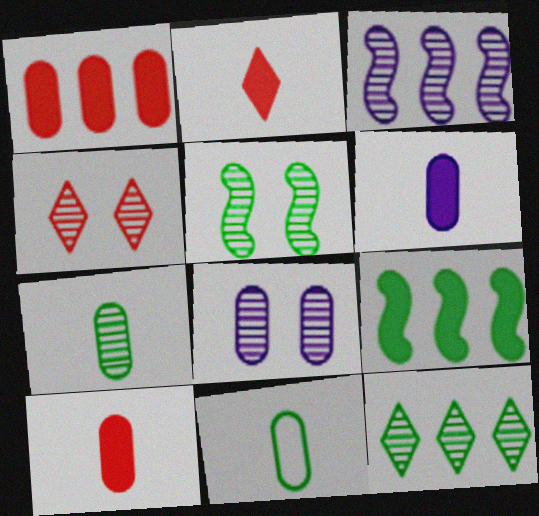[[1, 8, 11], 
[3, 4, 7], 
[4, 5, 8], 
[5, 7, 12]]